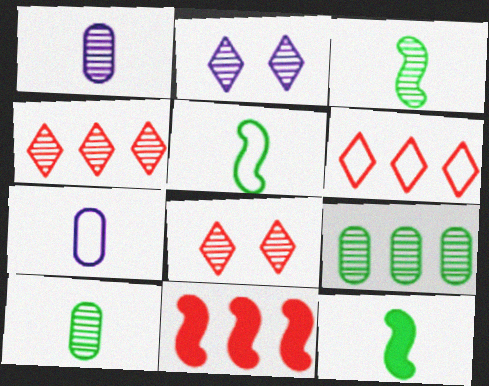[[3, 5, 12]]